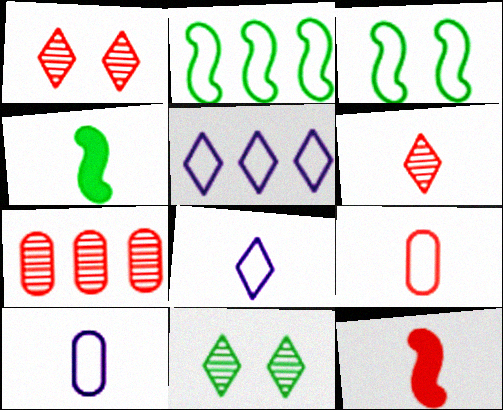[[3, 5, 9], 
[4, 6, 10], 
[6, 9, 12]]